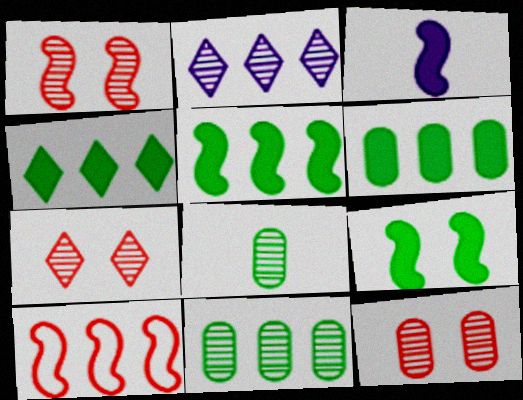[[1, 2, 8], 
[1, 7, 12], 
[2, 6, 10], 
[4, 5, 6]]